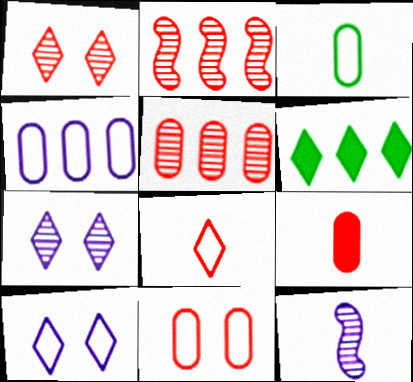[[2, 4, 6], 
[3, 4, 11], 
[5, 9, 11], 
[6, 7, 8], 
[6, 11, 12]]